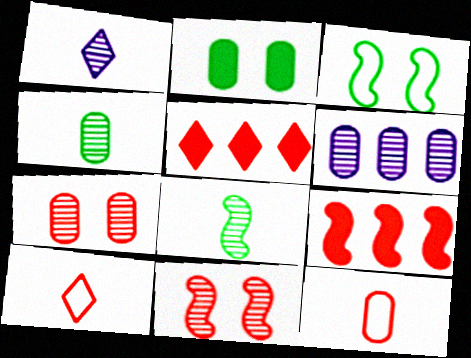[[2, 6, 12], 
[4, 6, 7], 
[5, 11, 12], 
[7, 9, 10]]